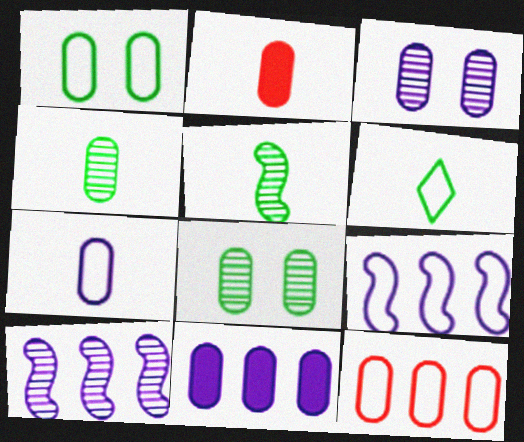[[1, 7, 12], 
[2, 4, 7], 
[3, 7, 11]]